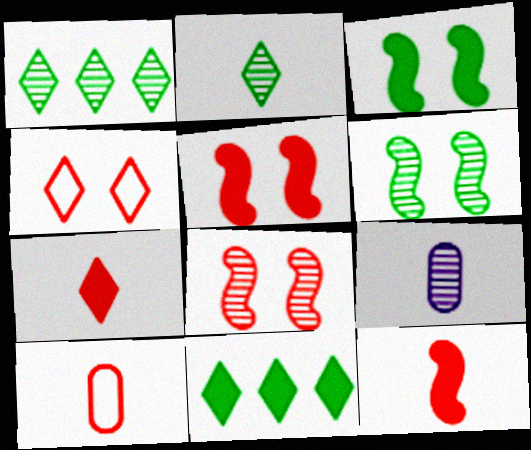[[1, 8, 9]]